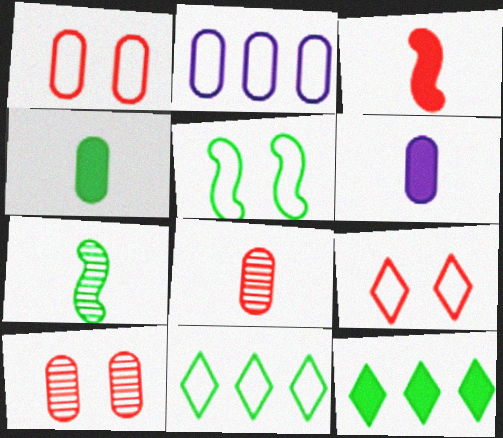[[2, 4, 10]]